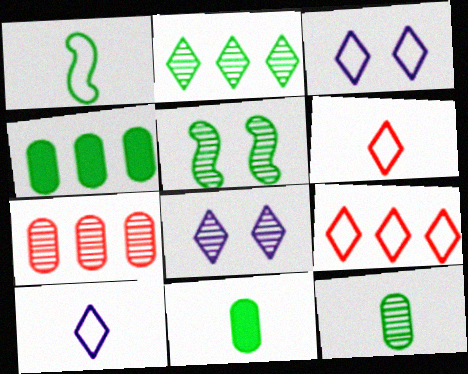[[2, 5, 12]]